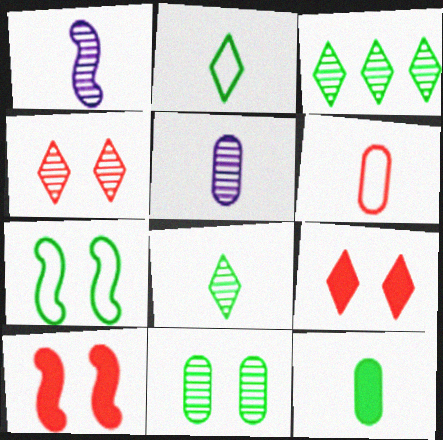[[3, 7, 12], 
[5, 6, 12]]